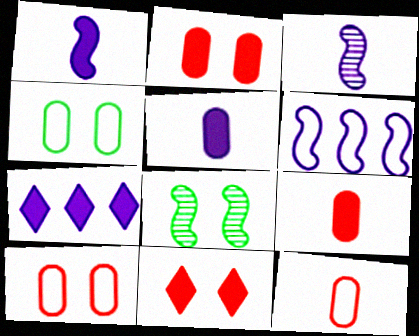[[7, 8, 12]]